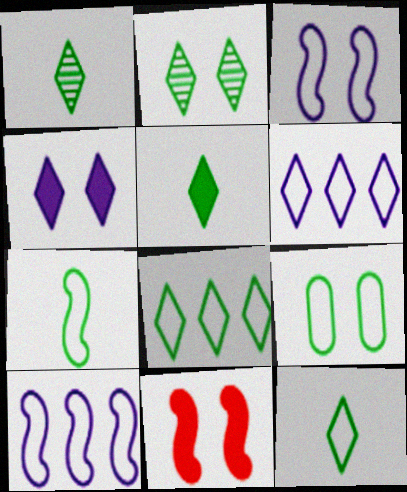[[1, 5, 12], 
[2, 5, 8], 
[7, 8, 9]]